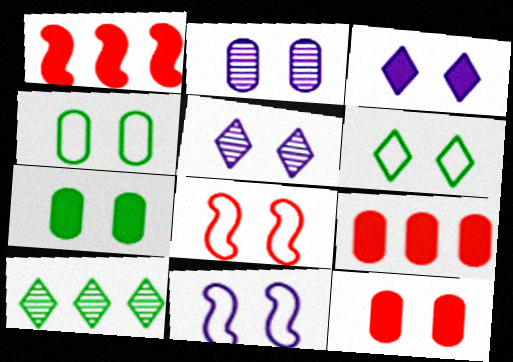[[2, 3, 11], 
[2, 4, 12], 
[5, 7, 8]]